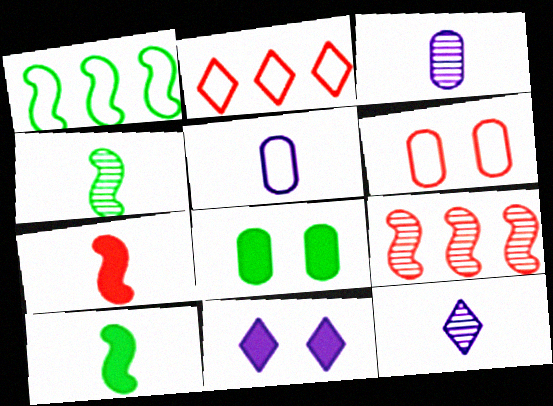[]